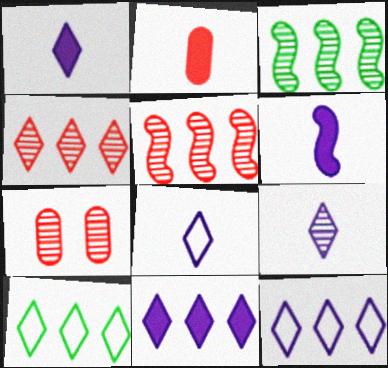[[1, 8, 9], 
[3, 7, 9], 
[4, 10, 11], 
[6, 7, 10]]